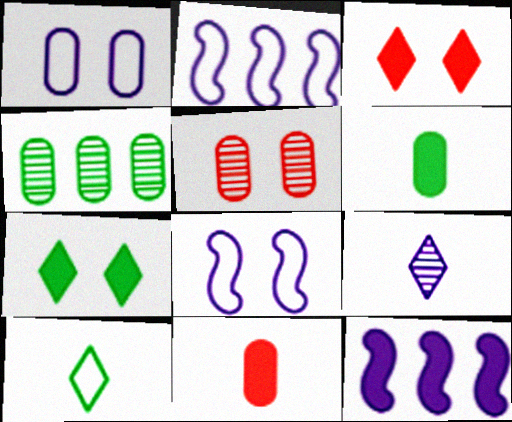[[1, 4, 11], 
[1, 9, 12], 
[3, 6, 12], 
[5, 7, 8], 
[5, 10, 12], 
[7, 11, 12]]